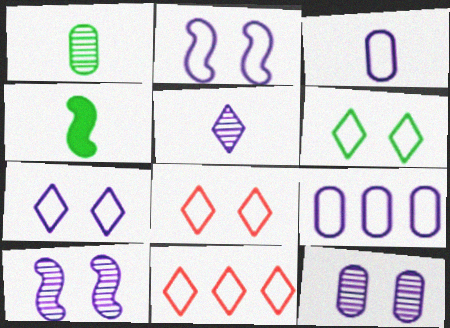[[4, 11, 12], 
[6, 7, 8]]